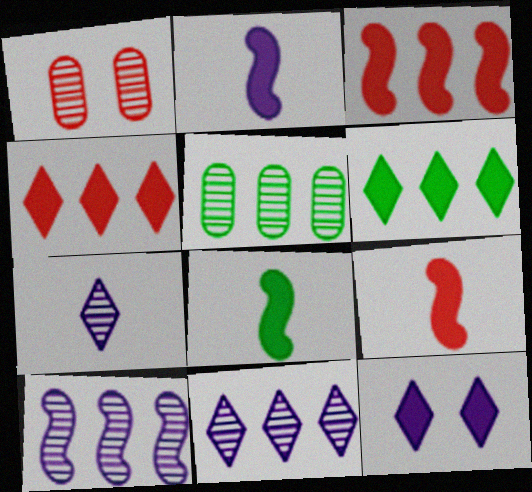[[2, 8, 9]]